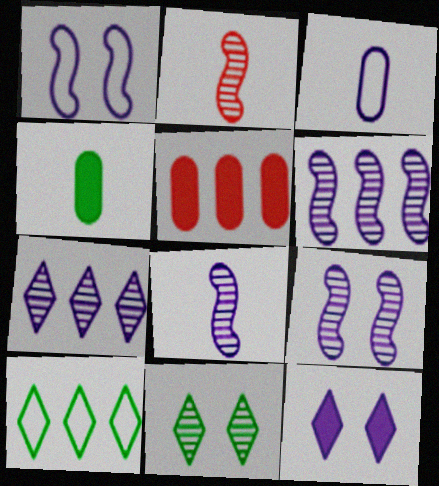[[3, 6, 12], 
[5, 6, 10], 
[6, 8, 9]]